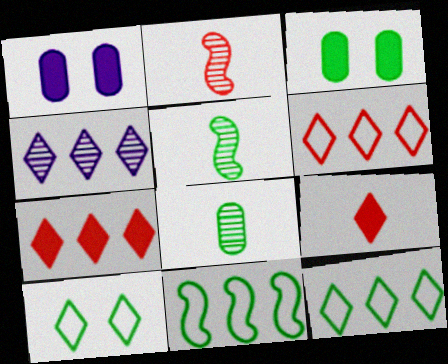[[1, 2, 12], 
[1, 5, 6], 
[3, 5, 12], 
[4, 7, 12], 
[4, 9, 10]]